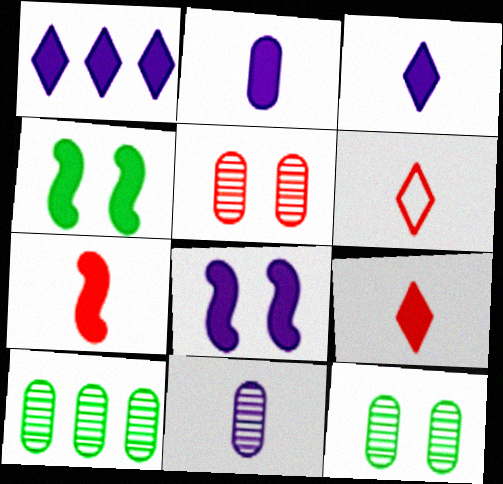[[1, 2, 8], 
[5, 10, 11], 
[6, 8, 10]]